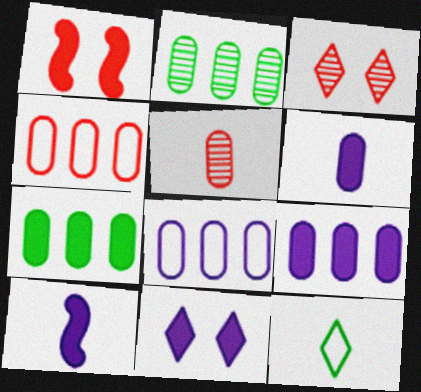[[2, 4, 9], 
[5, 10, 12], 
[9, 10, 11]]